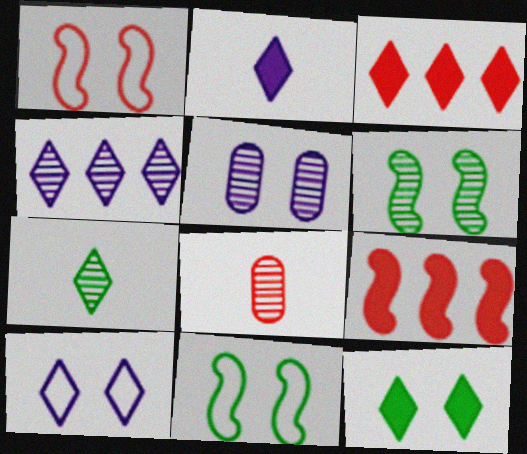[[1, 3, 8], 
[1, 5, 12], 
[2, 3, 12], 
[2, 4, 10], 
[3, 7, 10], 
[4, 6, 8]]